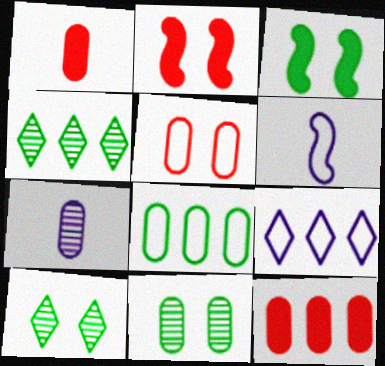[[6, 10, 12]]